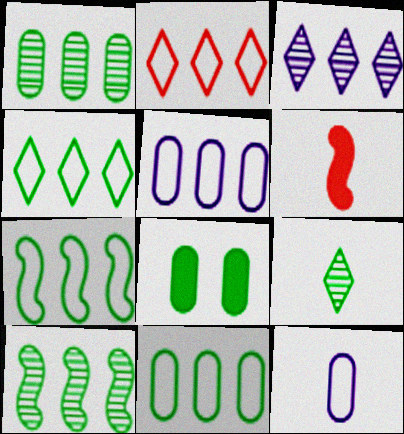[[2, 5, 7], 
[4, 7, 11], 
[6, 9, 12], 
[7, 8, 9]]